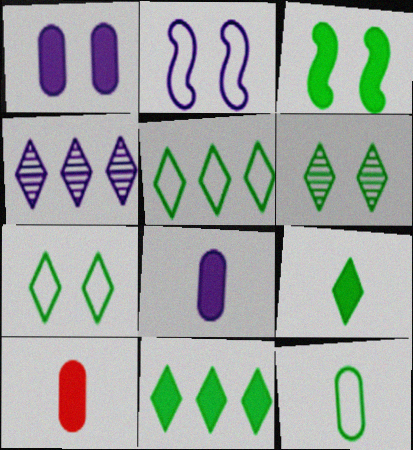[[2, 4, 8], 
[5, 6, 9]]